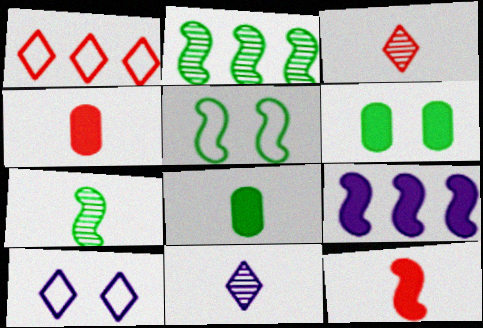[[2, 4, 10]]